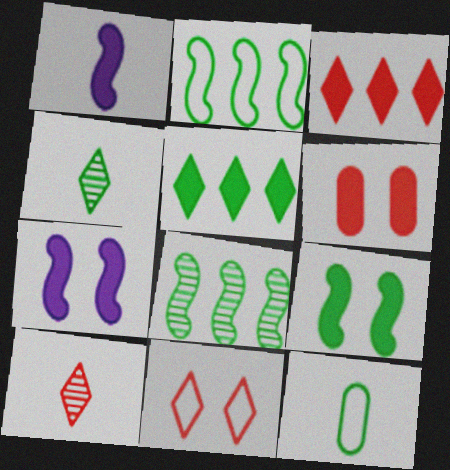[[1, 5, 6], 
[1, 10, 12], 
[3, 10, 11]]